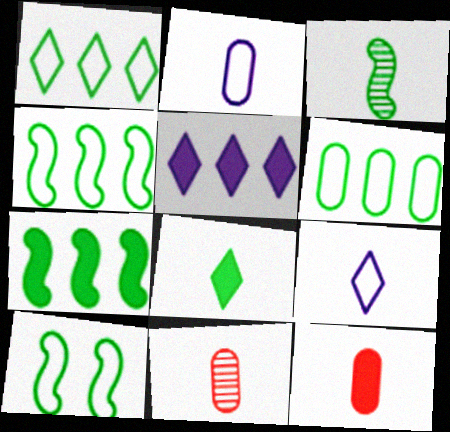[[1, 4, 6], 
[3, 7, 10], 
[3, 9, 12], 
[5, 10, 11]]